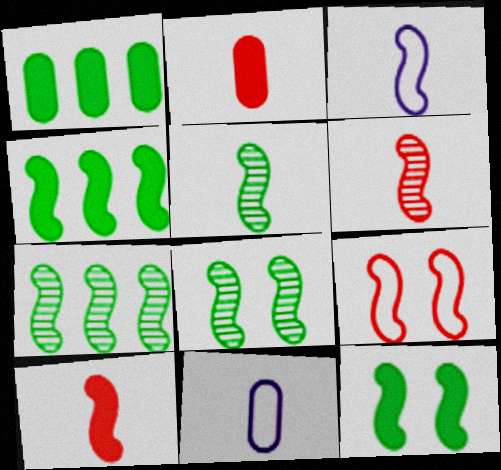[[3, 5, 10], 
[5, 7, 8]]